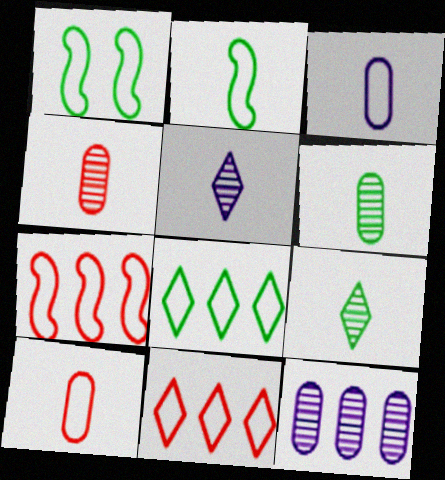[[1, 3, 11]]